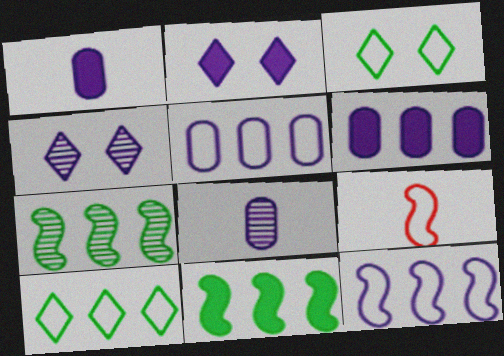[[1, 4, 12], 
[2, 8, 12], 
[3, 5, 9]]